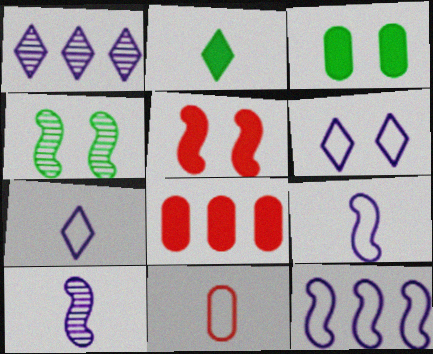[[2, 10, 11], 
[4, 7, 8]]